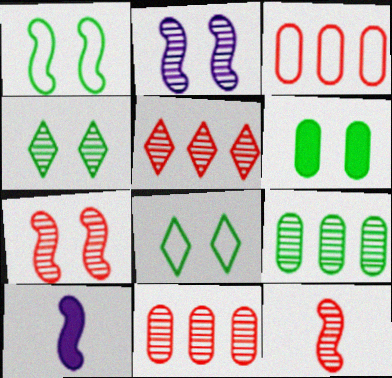[[1, 4, 6], 
[3, 4, 10], 
[8, 10, 11]]